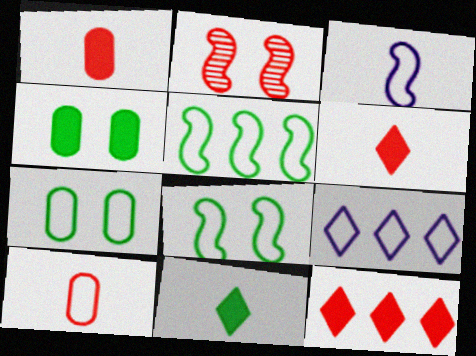[[2, 10, 12], 
[8, 9, 10]]